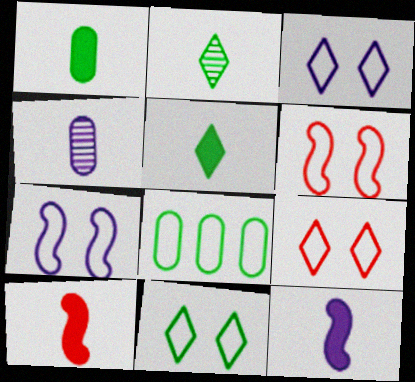[[3, 9, 11]]